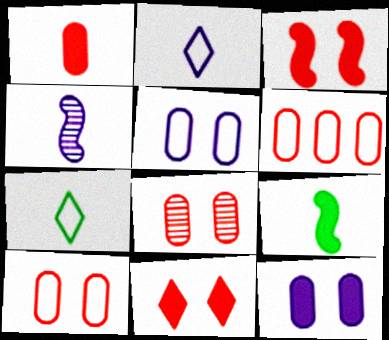[[1, 4, 7], 
[1, 6, 8]]